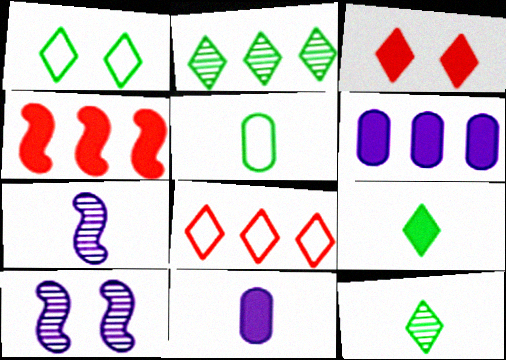[[1, 2, 9]]